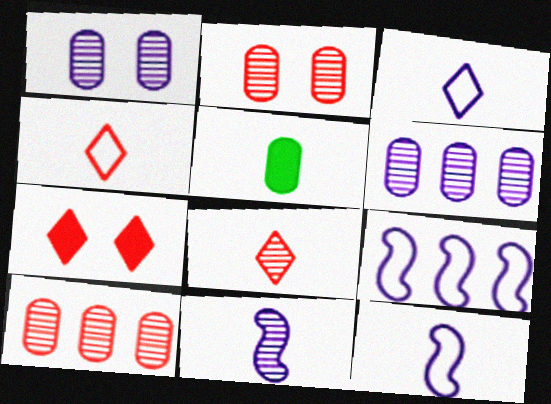[[4, 5, 11], 
[5, 8, 12]]